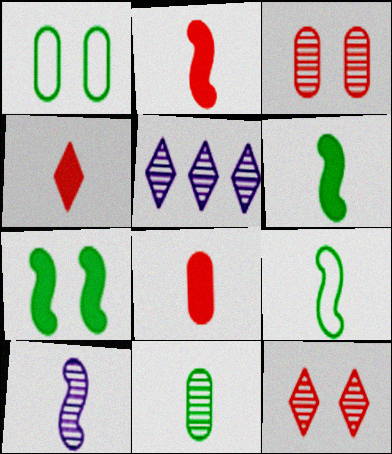[[1, 2, 5], 
[2, 4, 8], 
[2, 9, 10]]